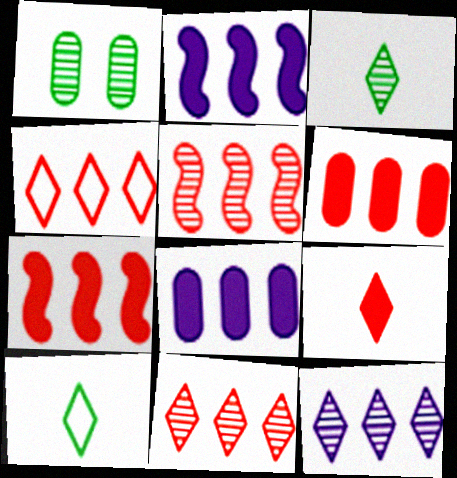[[4, 5, 6]]